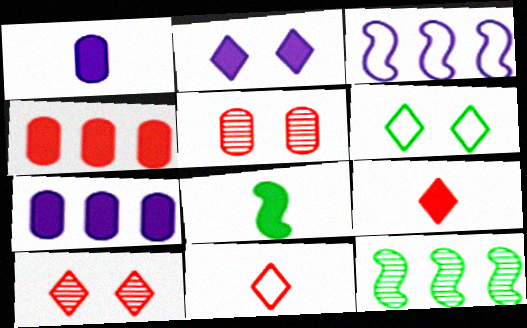[[1, 8, 9], 
[2, 4, 8], 
[2, 6, 10]]